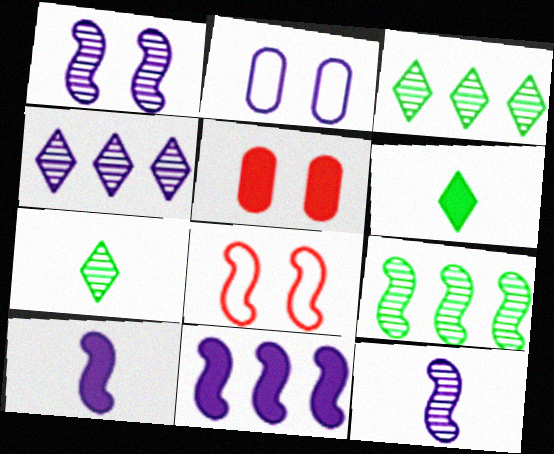[[2, 4, 10], 
[5, 6, 11], 
[8, 9, 10]]